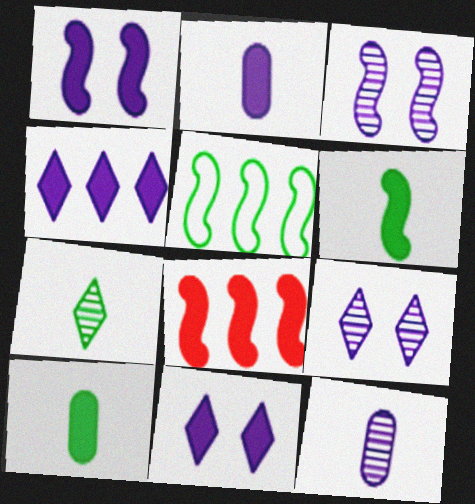[[1, 2, 4], 
[1, 6, 8], 
[8, 10, 11]]